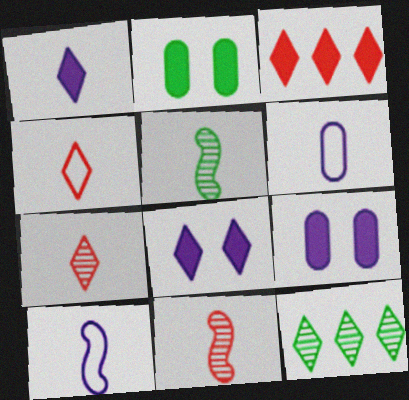[[4, 8, 12]]